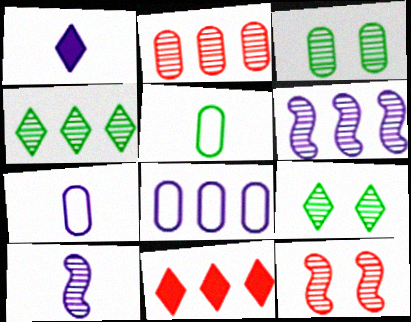[[1, 7, 10], 
[2, 4, 6], 
[2, 9, 10]]